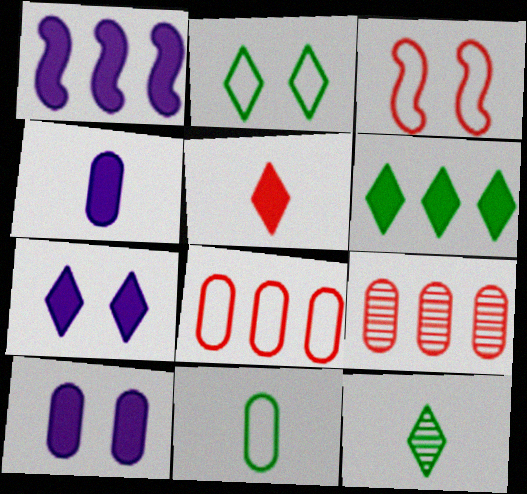[[1, 4, 7], 
[2, 6, 12], 
[3, 5, 9], 
[5, 6, 7], 
[9, 10, 11]]